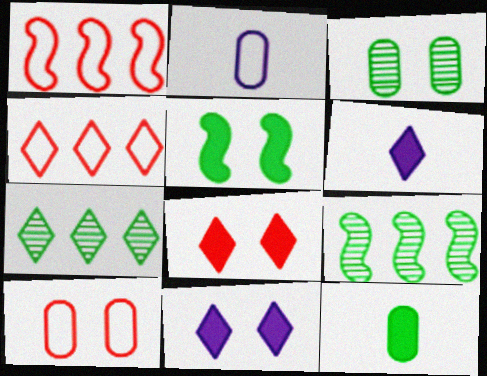[[1, 3, 6], 
[2, 8, 9], 
[6, 9, 10]]